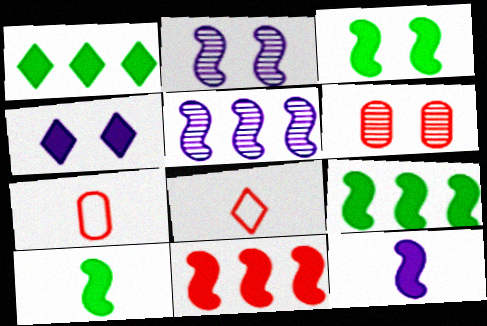[[1, 2, 7], 
[3, 9, 10], 
[3, 11, 12], 
[6, 8, 11]]